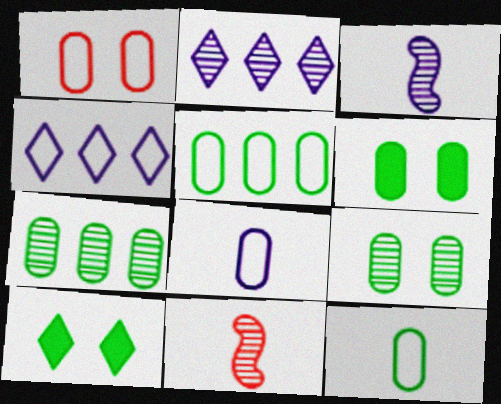[[1, 5, 8], 
[2, 9, 11], 
[4, 6, 11], 
[6, 7, 12]]